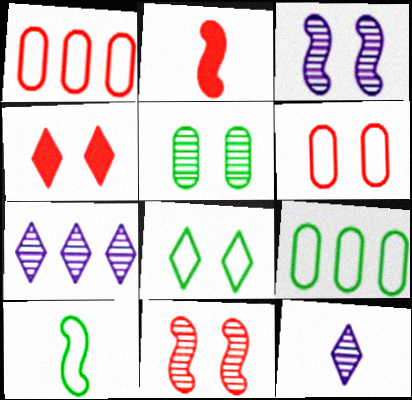[[4, 6, 11], 
[8, 9, 10]]